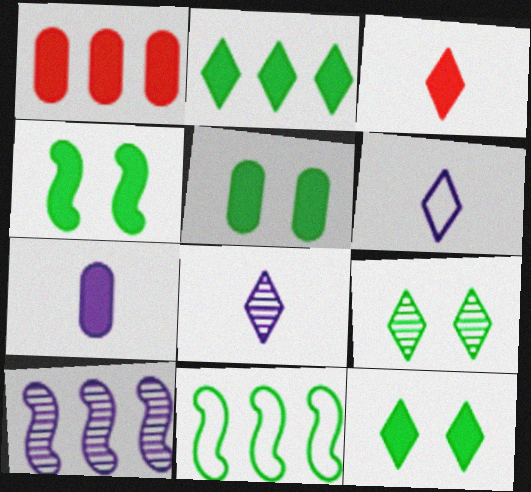[[1, 5, 7], 
[4, 5, 12]]